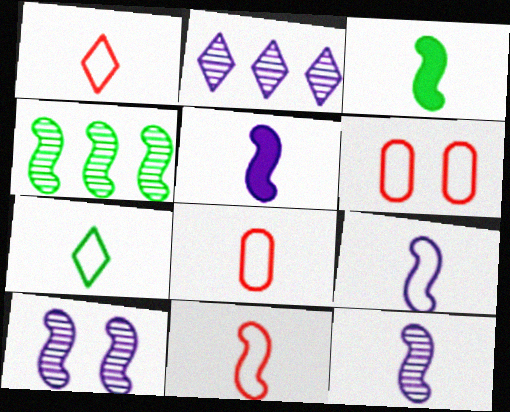[[1, 8, 11], 
[2, 3, 6], 
[3, 11, 12], 
[5, 9, 12], 
[7, 8, 9]]